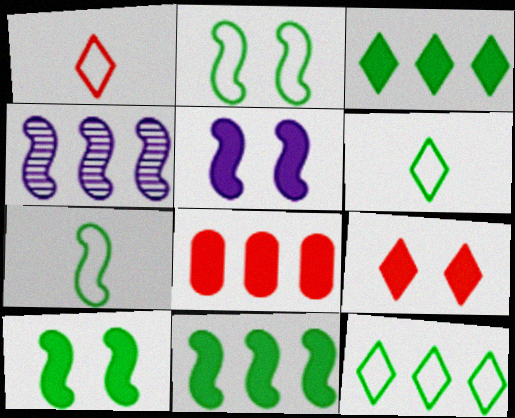[[4, 8, 12]]